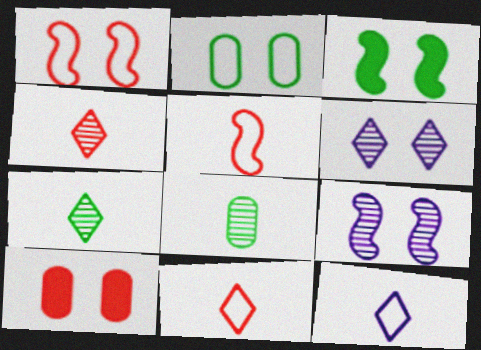[[1, 3, 9]]